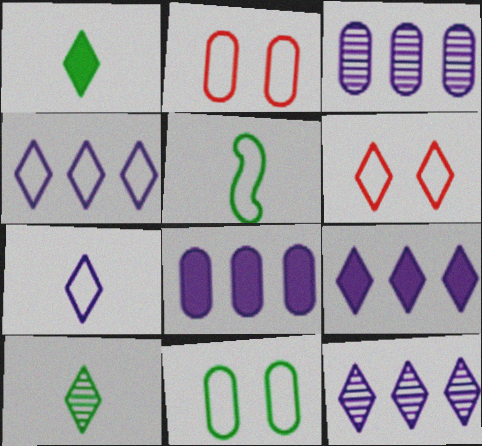[[1, 6, 12], 
[2, 4, 5], 
[4, 9, 12], 
[6, 9, 10]]